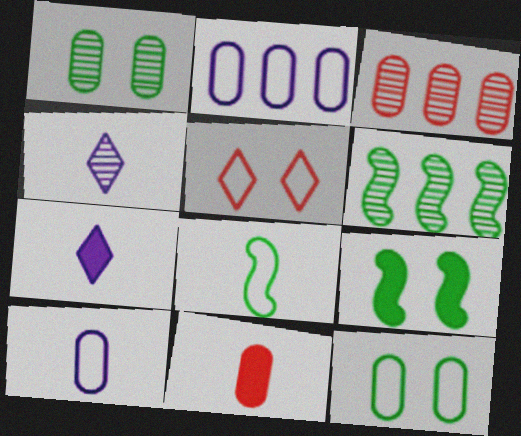[[1, 2, 11], 
[2, 5, 8], 
[4, 8, 11], 
[6, 8, 9]]